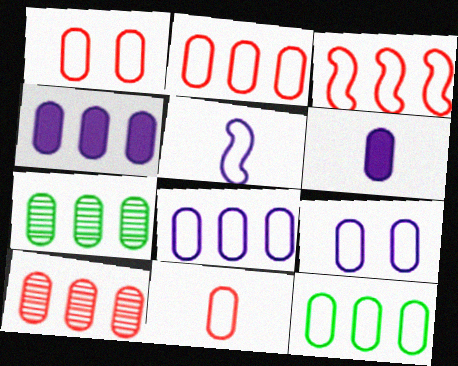[[1, 2, 11], 
[1, 6, 7], 
[2, 4, 7], 
[2, 8, 12], 
[4, 10, 12], 
[9, 11, 12]]